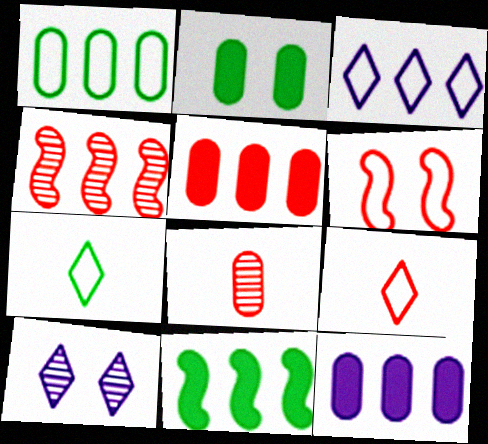[[2, 6, 10]]